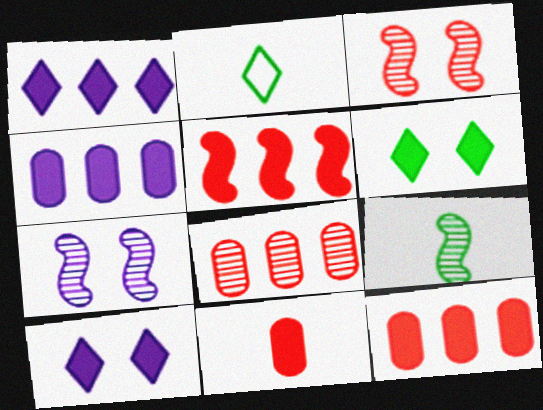[[2, 3, 4], 
[2, 7, 12]]